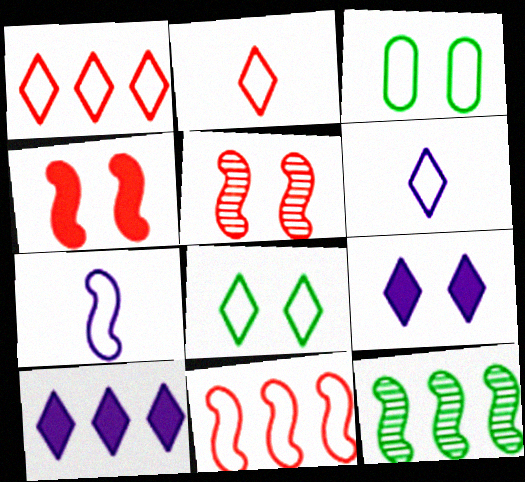[[1, 3, 7], 
[1, 6, 8], 
[3, 5, 9], 
[3, 6, 11], 
[4, 7, 12]]